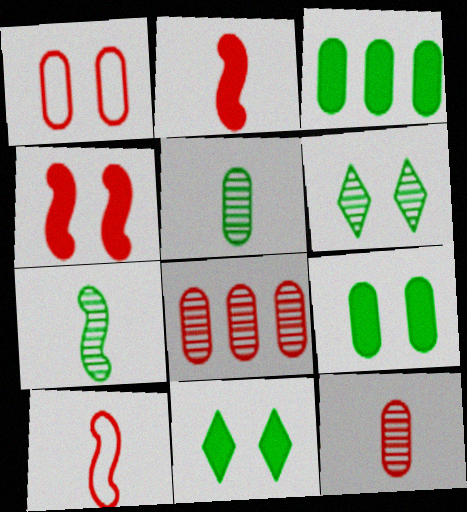[]